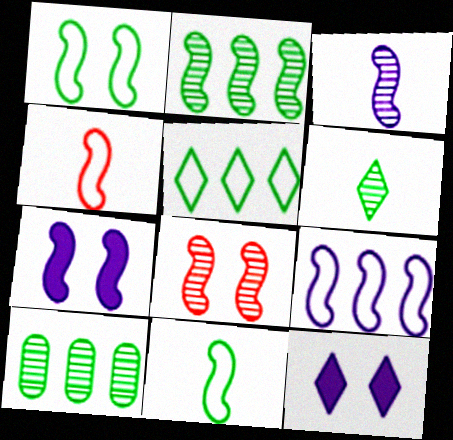[[1, 4, 9], 
[1, 7, 8], 
[2, 3, 8], 
[2, 4, 7], 
[3, 7, 9], 
[4, 10, 12]]